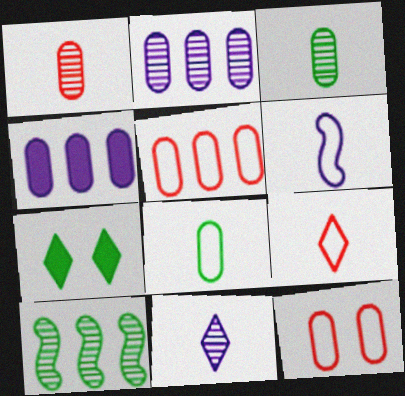[[3, 4, 12], 
[6, 8, 9], 
[7, 8, 10]]